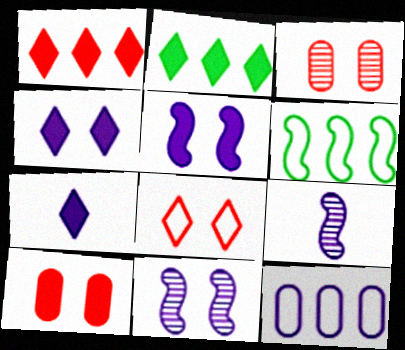[[3, 6, 7], 
[4, 9, 12], 
[7, 11, 12]]